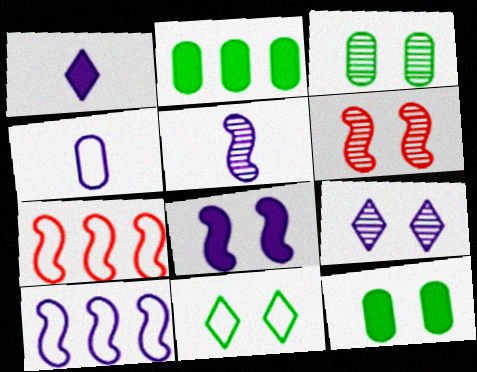[[1, 3, 7], 
[1, 4, 5], 
[3, 6, 9], 
[4, 7, 11], 
[5, 8, 10]]